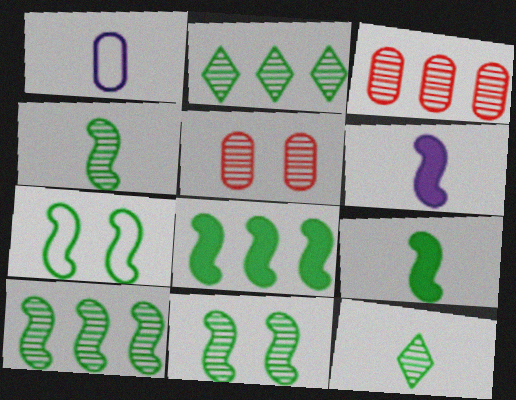[[4, 7, 8], 
[4, 10, 11], 
[7, 9, 10]]